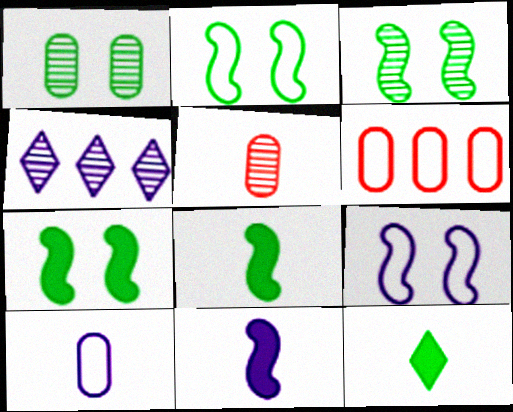[[2, 3, 7], 
[3, 4, 5]]